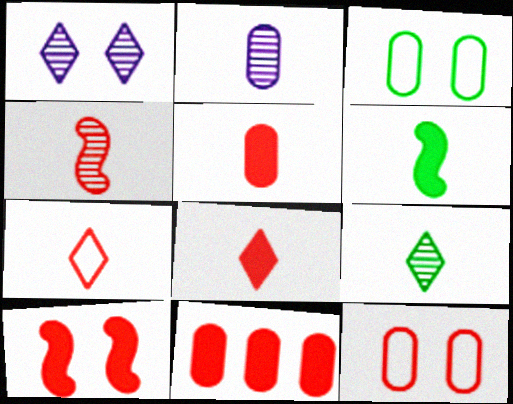[[1, 3, 10], 
[2, 3, 11], 
[2, 4, 9], 
[2, 6, 7], 
[4, 5, 7], 
[8, 10, 11]]